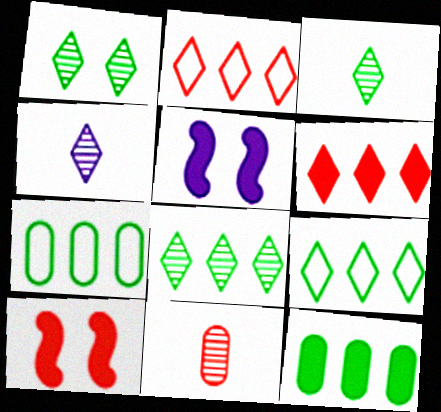[[1, 3, 8], 
[2, 10, 11], 
[4, 7, 10], 
[5, 9, 11]]